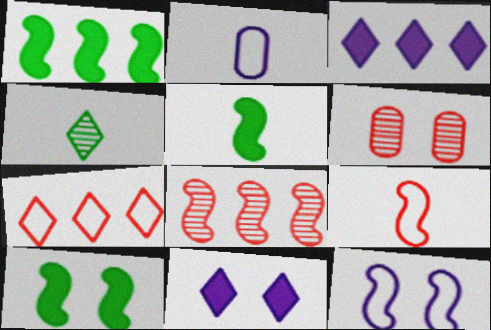[[1, 5, 10], 
[4, 7, 11], 
[5, 8, 12]]